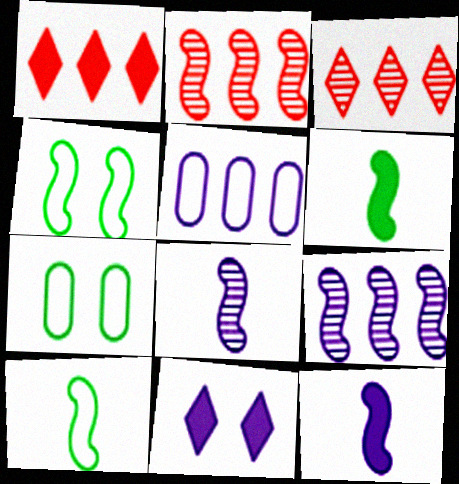[[1, 7, 8], 
[2, 4, 12], 
[3, 7, 12], 
[5, 8, 11]]